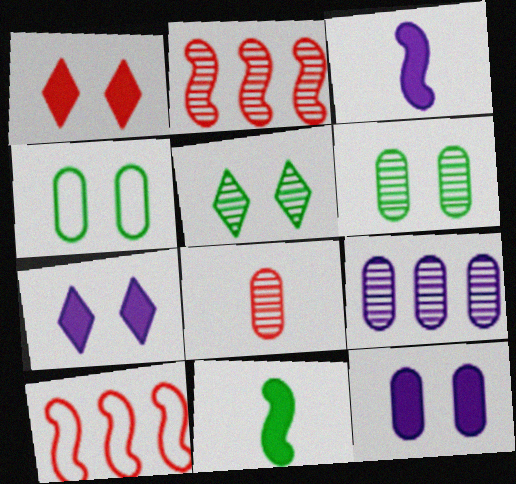[[1, 8, 10], 
[6, 8, 9]]